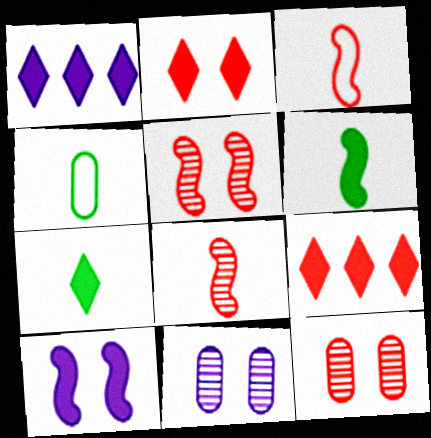[[1, 2, 7], 
[1, 4, 5], 
[3, 9, 12]]